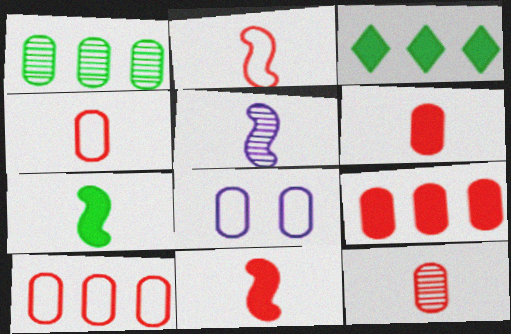[[1, 6, 8], 
[2, 5, 7], 
[4, 6, 12]]